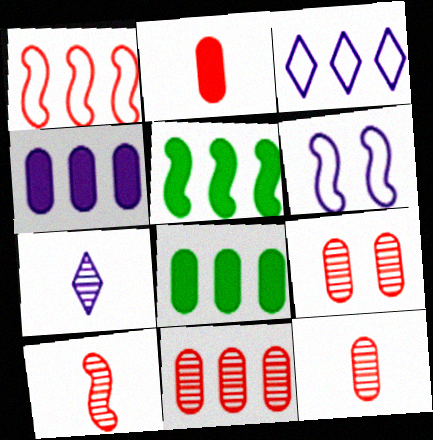[[3, 5, 11], 
[4, 6, 7], 
[5, 6, 10], 
[9, 11, 12]]